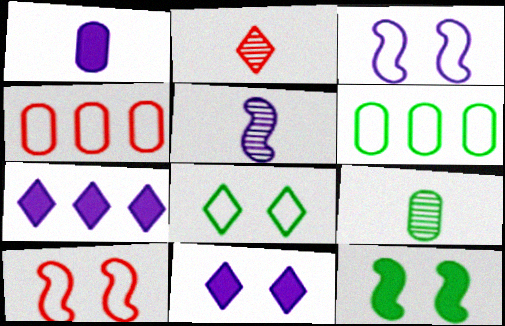[[2, 5, 9], 
[2, 7, 8], 
[7, 9, 10]]